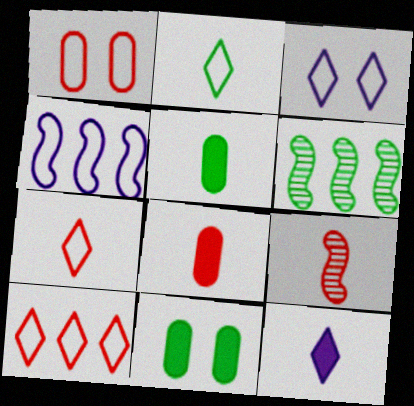[[1, 2, 4], 
[1, 6, 12], 
[2, 3, 10], 
[2, 6, 11], 
[3, 6, 8], 
[7, 8, 9]]